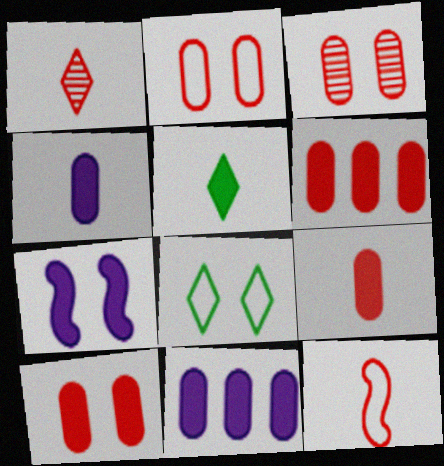[[1, 9, 12], 
[2, 3, 10], 
[3, 7, 8], 
[5, 6, 7], 
[6, 9, 10]]